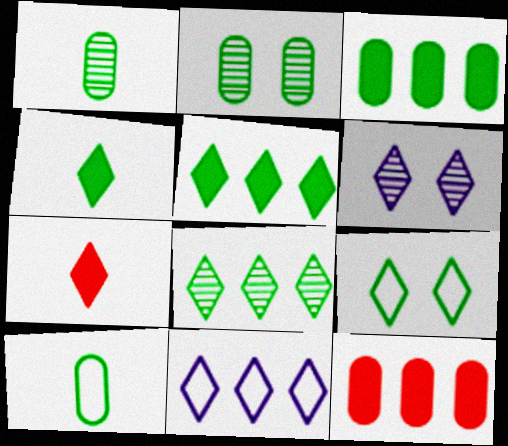[[2, 3, 10], 
[4, 8, 9]]